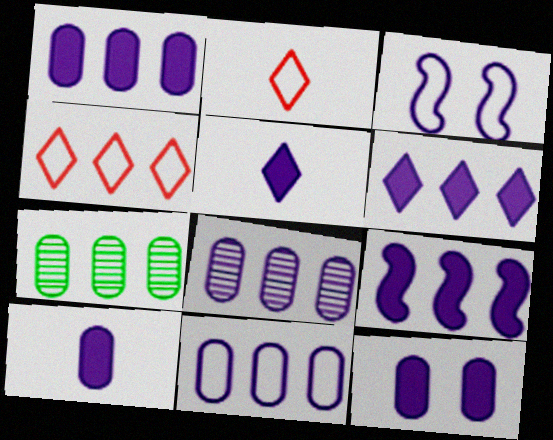[[1, 6, 9], 
[1, 8, 11], 
[1, 10, 12], 
[3, 5, 8], 
[4, 7, 9], 
[5, 9, 12]]